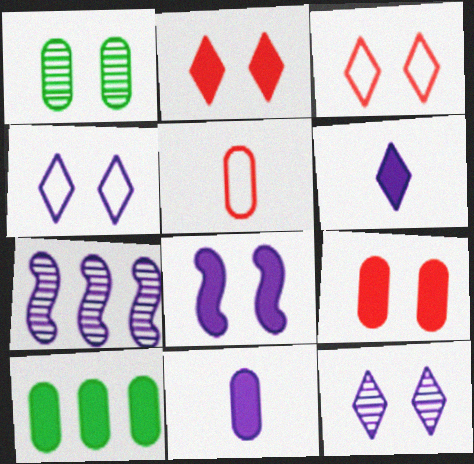[[1, 3, 8], 
[4, 7, 11], 
[9, 10, 11]]